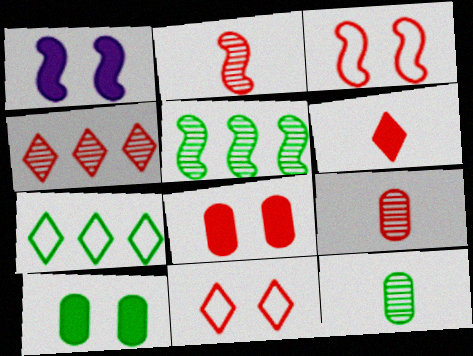[[1, 7, 9], 
[4, 6, 11]]